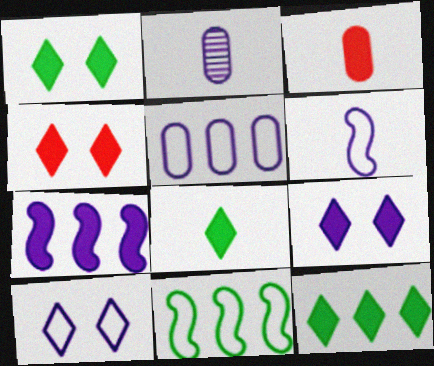[[1, 3, 7], 
[1, 4, 9], 
[1, 8, 12], 
[2, 4, 11], 
[2, 7, 10], 
[5, 6, 10]]